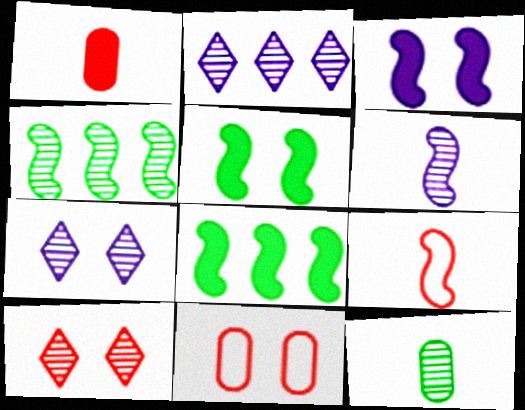[[3, 4, 9], 
[5, 7, 11]]